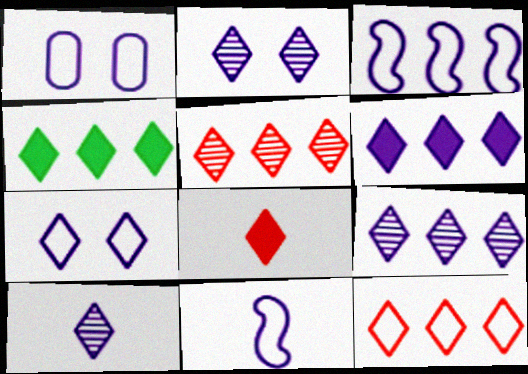[[2, 9, 10], 
[4, 9, 12], 
[6, 7, 10]]